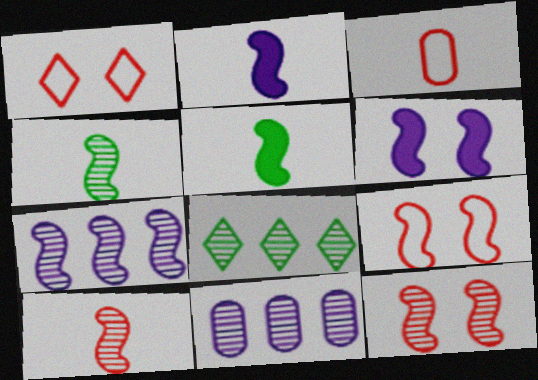[[1, 5, 11], 
[3, 6, 8], 
[4, 7, 12], 
[5, 7, 9]]